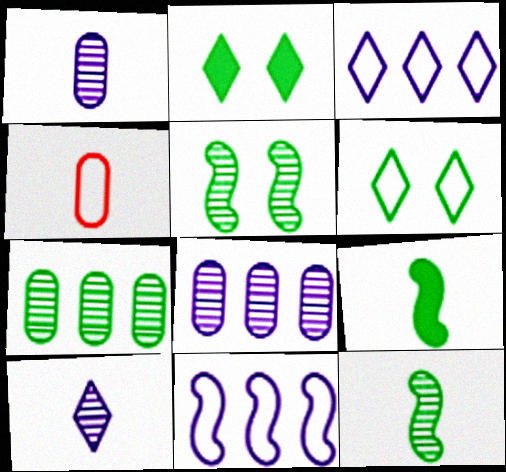[[4, 6, 11], 
[4, 9, 10], 
[6, 7, 9]]